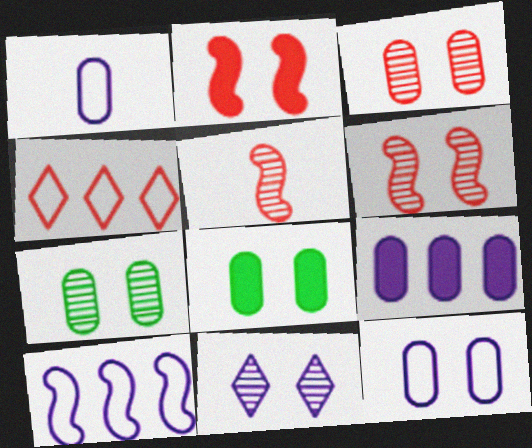[[3, 8, 12], 
[6, 7, 11]]